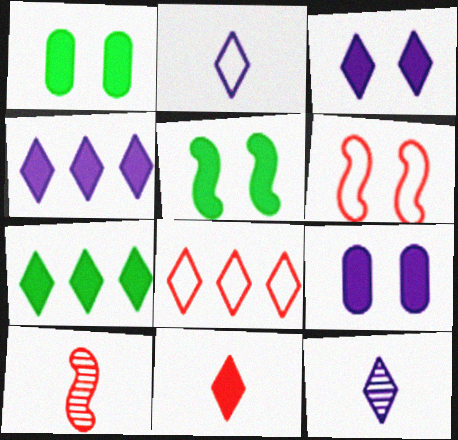[[3, 7, 11]]